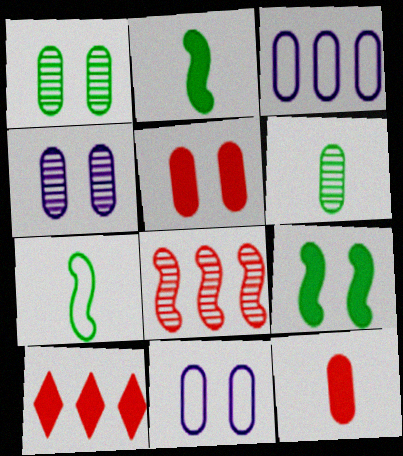[[1, 3, 12], 
[1, 5, 11], 
[3, 5, 6], 
[4, 7, 10]]